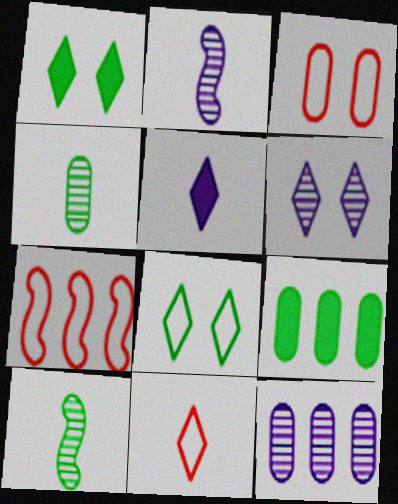[[2, 6, 12], 
[3, 7, 11], 
[8, 9, 10]]